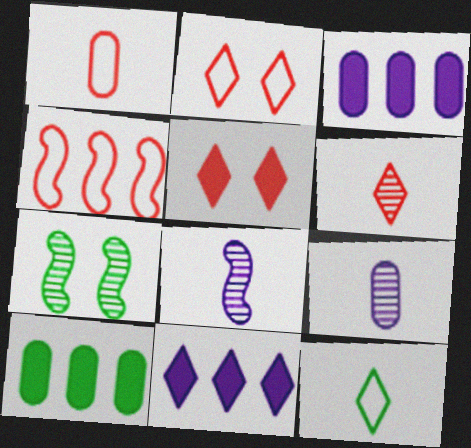[[1, 2, 4], 
[1, 7, 11], 
[2, 8, 10], 
[7, 10, 12]]